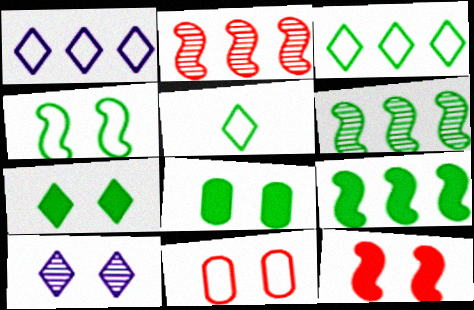[[5, 6, 8]]